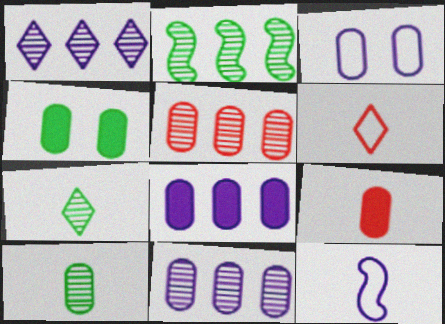[[1, 2, 5], 
[4, 8, 9], 
[7, 9, 12]]